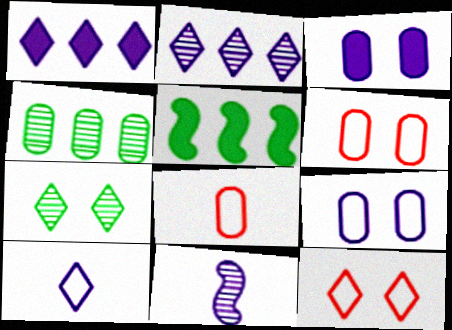[[1, 9, 11], 
[3, 4, 8]]